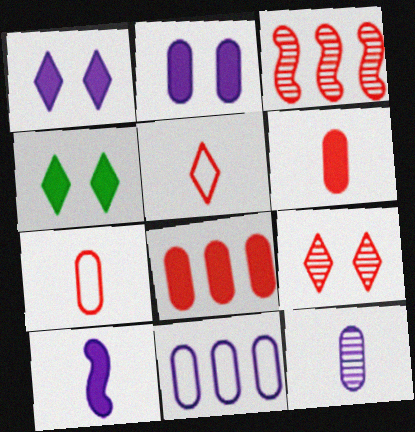[[2, 11, 12], 
[4, 8, 10]]